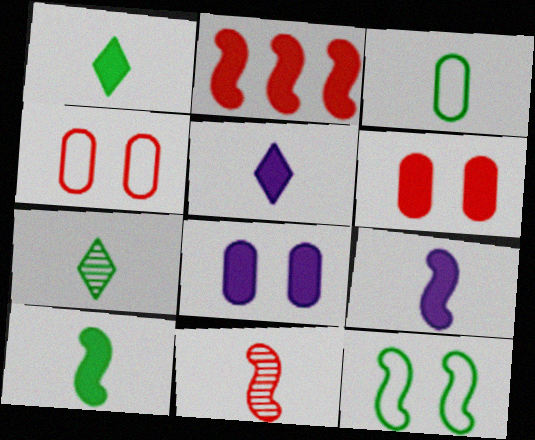[[1, 2, 8], 
[3, 5, 11], 
[3, 7, 10]]